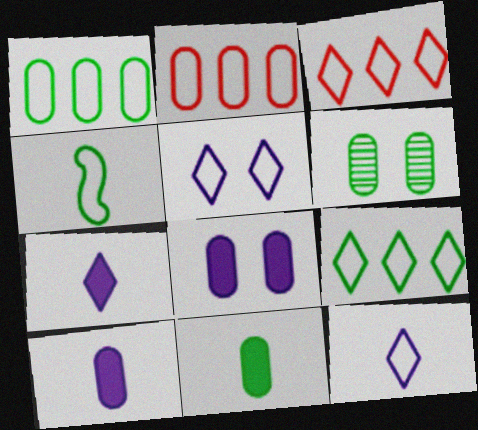[[1, 6, 11], 
[2, 4, 5], 
[2, 6, 10]]